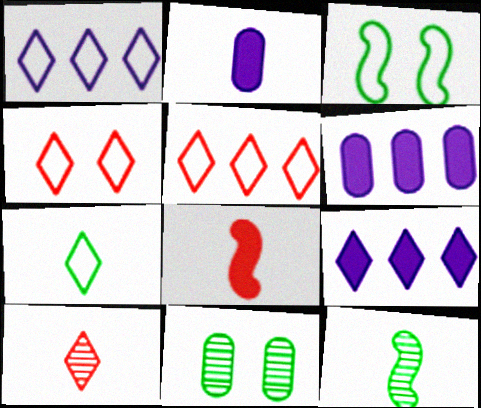[[1, 4, 7], 
[1, 8, 11], 
[3, 6, 10], 
[4, 6, 12]]